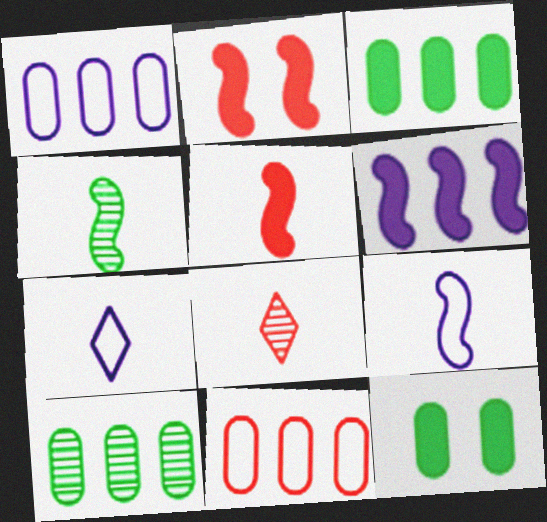[[2, 7, 10], 
[2, 8, 11], 
[4, 5, 9]]